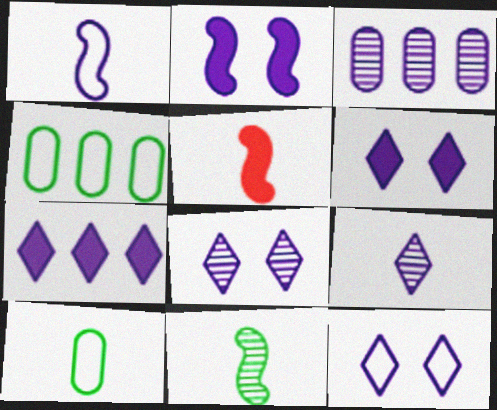[[1, 3, 6], 
[1, 5, 11], 
[4, 5, 8], 
[5, 9, 10], 
[6, 8, 12], 
[7, 9, 12]]